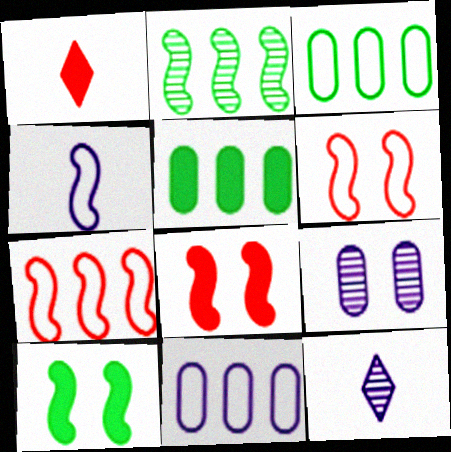[[2, 4, 8], 
[3, 8, 12], 
[5, 6, 12]]